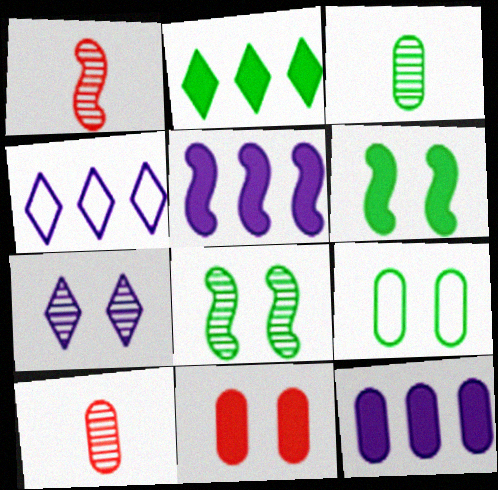[[4, 6, 10], 
[9, 10, 12]]